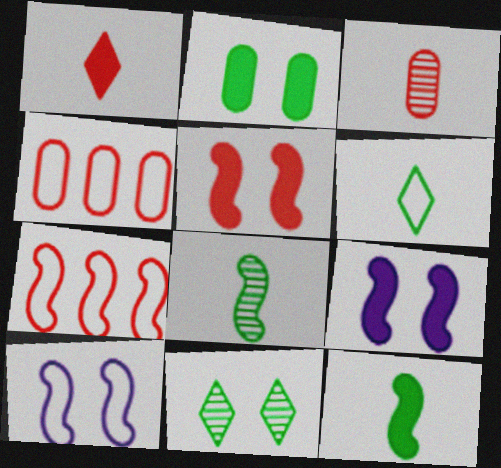[[4, 6, 10], 
[7, 8, 9]]